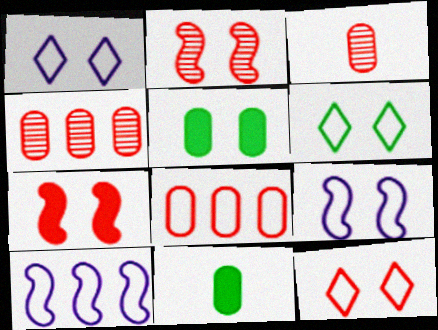[[1, 2, 5], 
[1, 6, 12]]